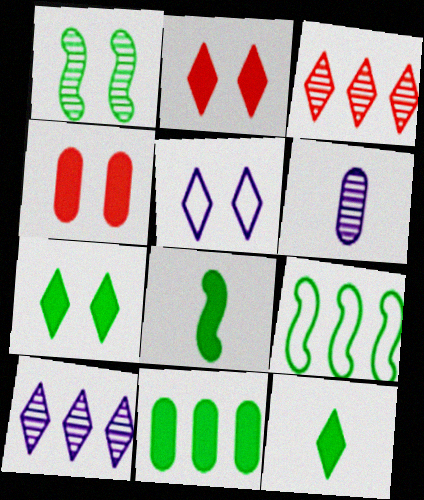[[1, 3, 6], 
[1, 4, 5], 
[1, 8, 9], 
[2, 6, 9], 
[3, 5, 12], 
[7, 8, 11]]